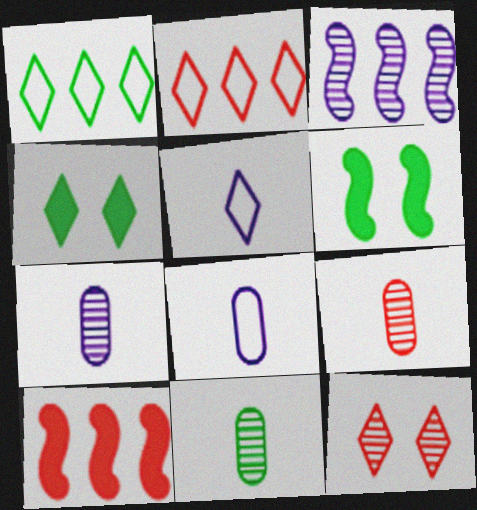[[1, 6, 11], 
[2, 6, 7], 
[3, 11, 12], 
[7, 9, 11]]